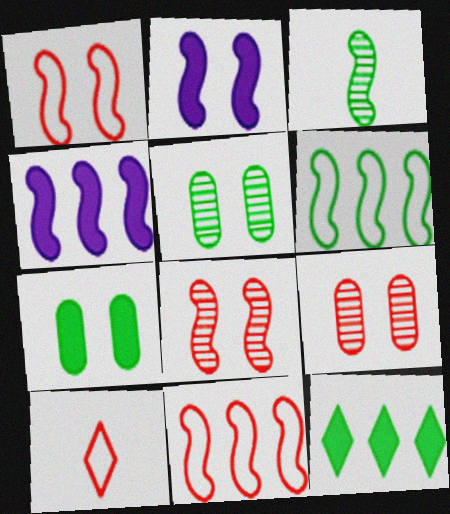[[1, 3, 4], 
[2, 3, 11], 
[4, 5, 10]]